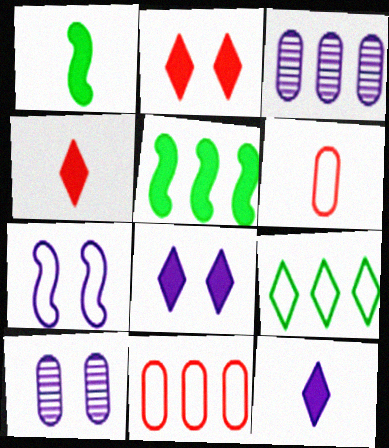[[3, 7, 12], 
[6, 7, 9], 
[7, 8, 10]]